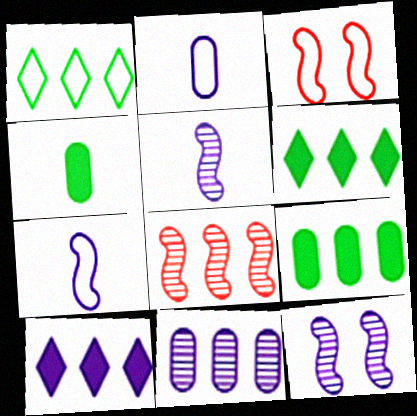[[1, 2, 3], 
[2, 10, 12]]